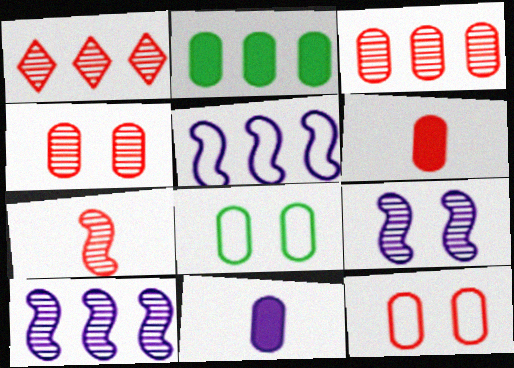[[1, 2, 5], 
[1, 4, 7], 
[3, 6, 12], 
[3, 8, 11]]